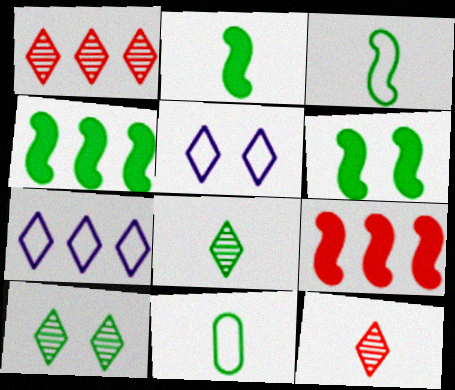[[2, 4, 6], 
[2, 8, 11], 
[4, 10, 11]]